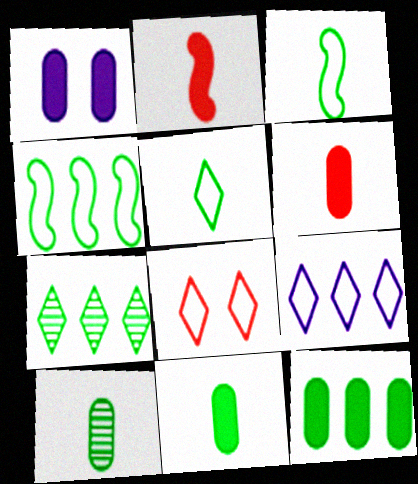[[1, 6, 12], 
[4, 7, 12], 
[5, 8, 9]]